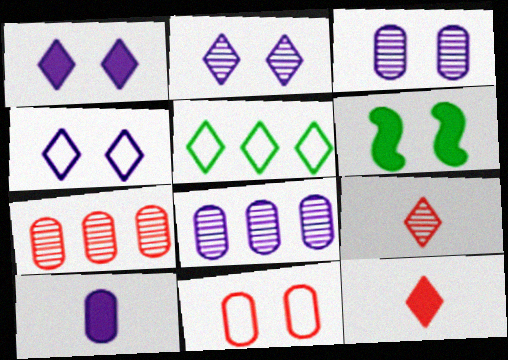[[1, 2, 4], 
[1, 5, 9], 
[2, 5, 12], 
[2, 6, 11]]